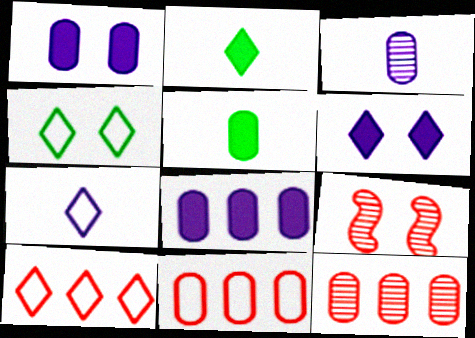[[1, 4, 9], 
[4, 7, 10]]